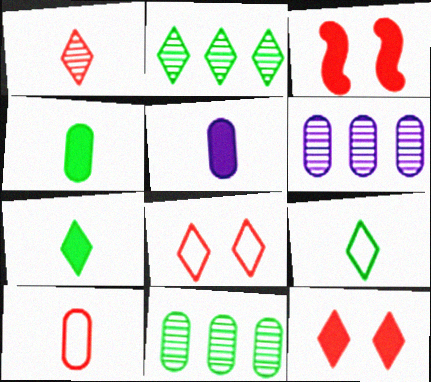[[3, 6, 9]]